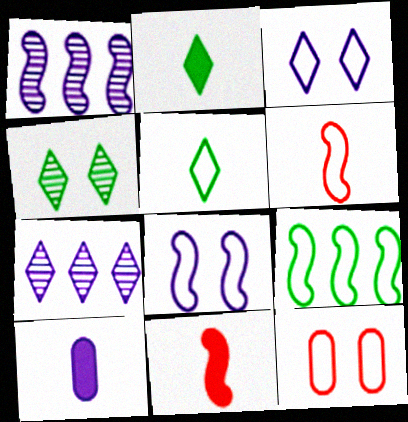[[1, 2, 12], 
[1, 3, 10], 
[2, 10, 11], 
[6, 8, 9], 
[7, 8, 10]]